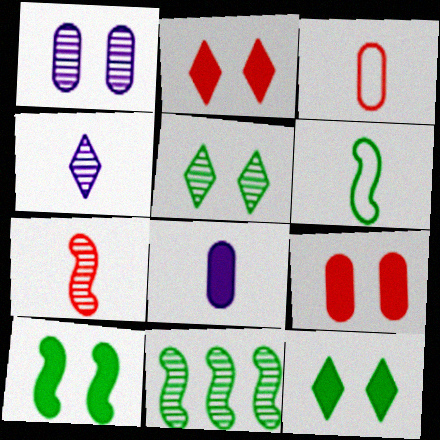[[6, 10, 11]]